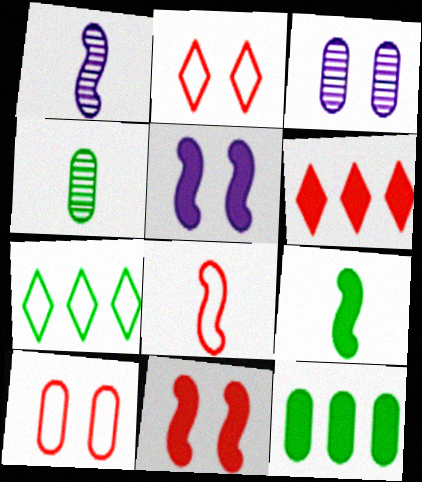[[1, 2, 12], 
[1, 8, 9]]